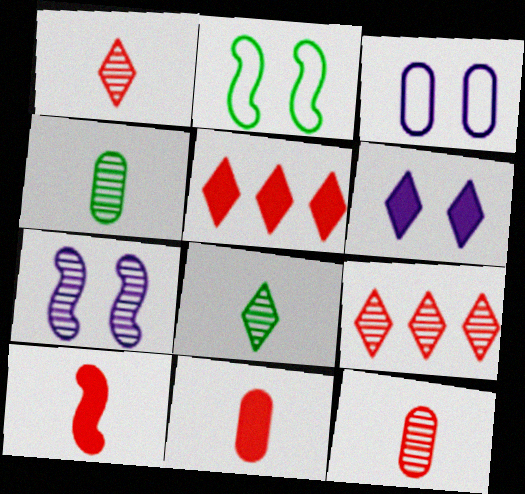[[3, 6, 7], 
[4, 7, 9]]